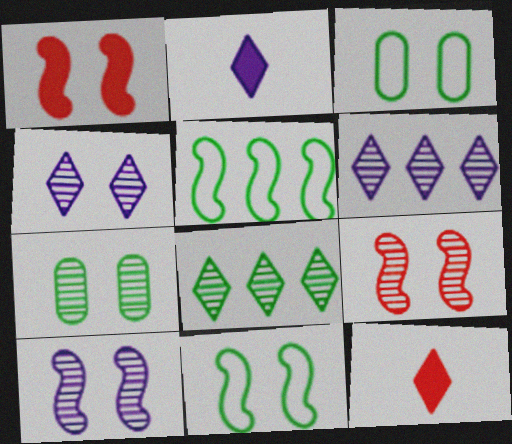[[1, 3, 4], 
[1, 10, 11], 
[4, 7, 9]]